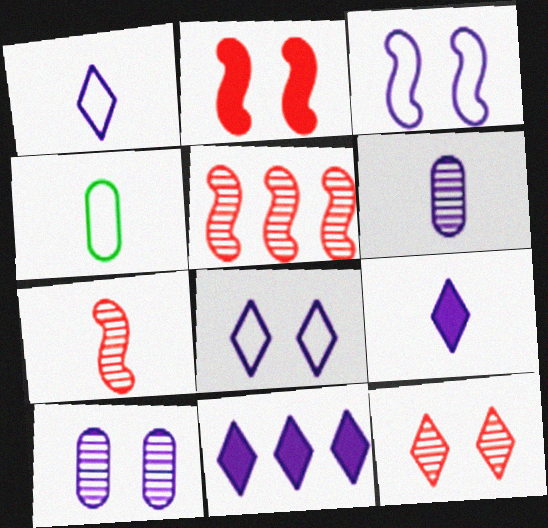[[3, 6, 11], 
[4, 7, 9]]